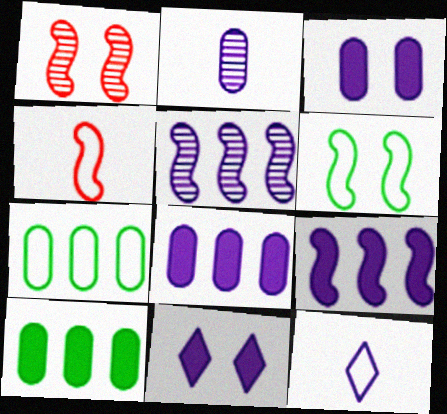[[1, 10, 12], 
[3, 5, 12]]